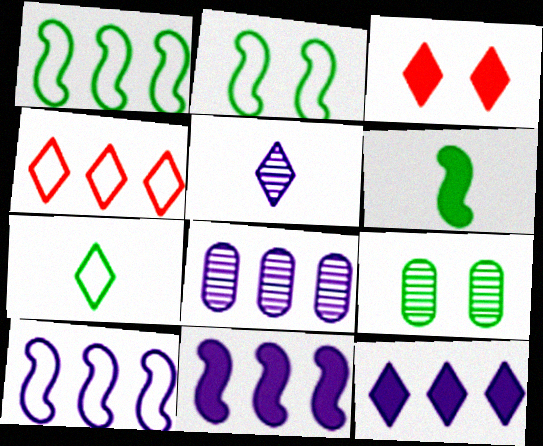[[8, 10, 12]]